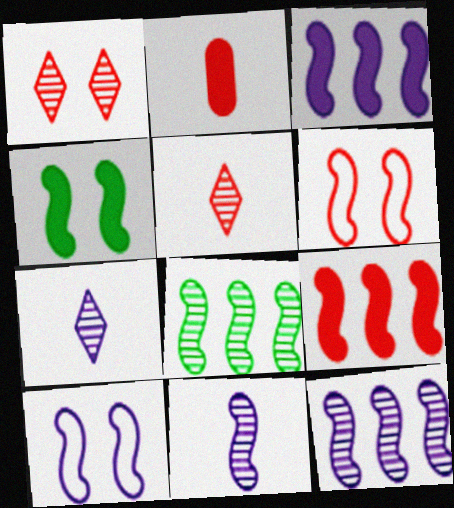[[3, 10, 11]]